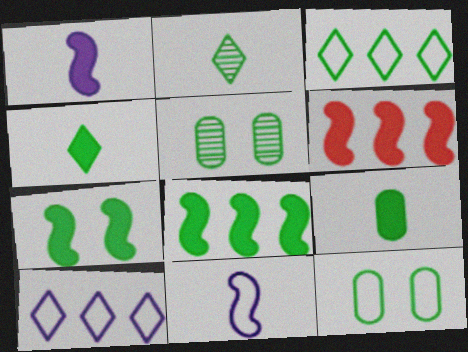[[1, 6, 7], 
[2, 8, 12]]